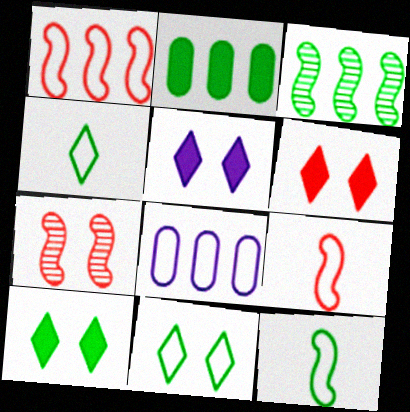[[5, 6, 10], 
[8, 9, 11]]